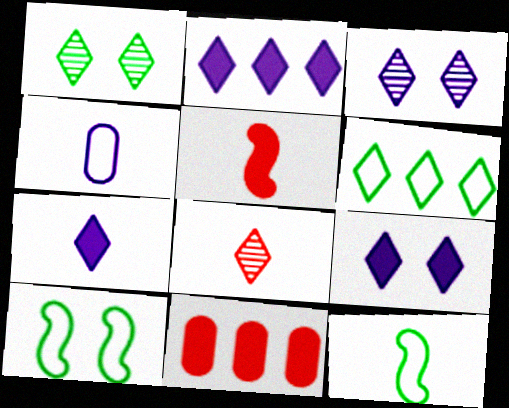[[2, 7, 9], 
[3, 11, 12], 
[6, 8, 9]]